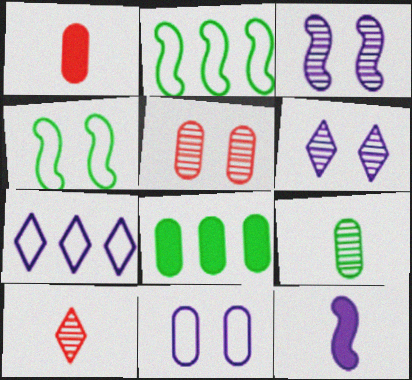[[1, 2, 6]]